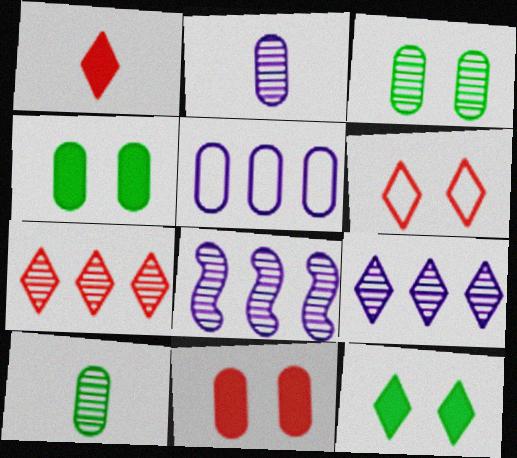[[1, 6, 7], 
[5, 10, 11]]